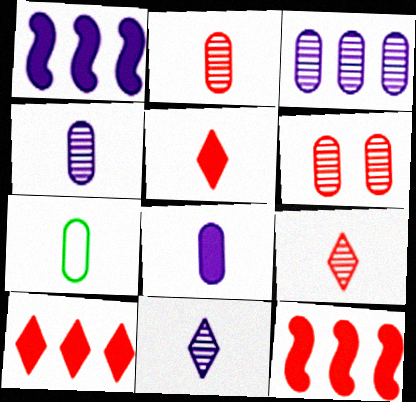[[2, 7, 8]]